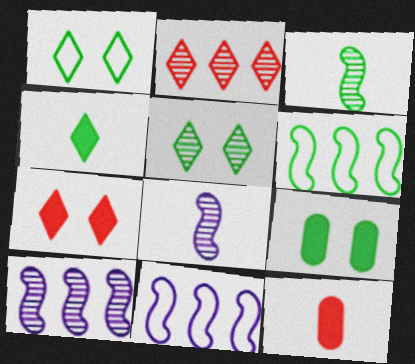[[1, 10, 12], 
[5, 11, 12]]